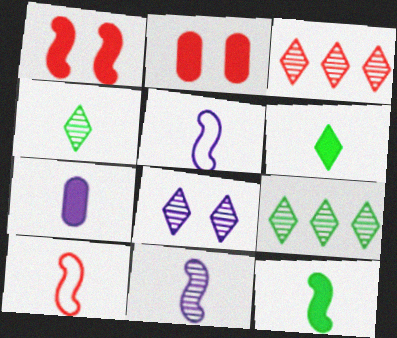[[2, 3, 10], 
[2, 5, 9], 
[3, 4, 8], 
[4, 7, 10], 
[10, 11, 12]]